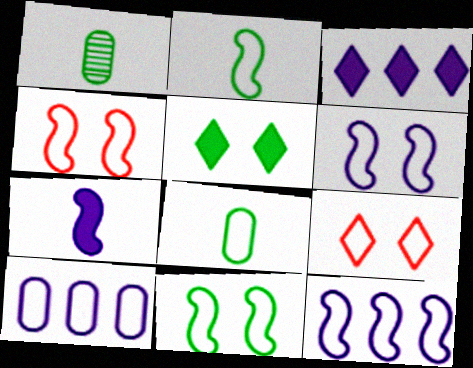[[1, 3, 4], 
[2, 4, 12], 
[2, 9, 10], 
[4, 6, 11], 
[8, 9, 12]]